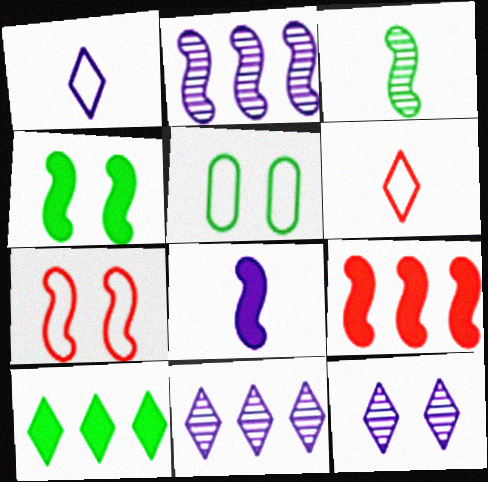[[3, 5, 10], 
[4, 8, 9], 
[6, 10, 12]]